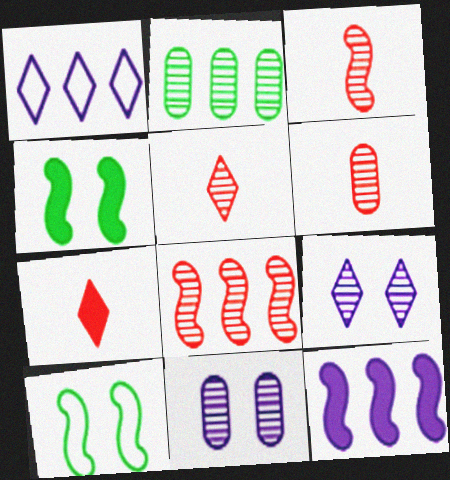[[1, 4, 6], 
[2, 3, 9], 
[2, 6, 11], 
[3, 5, 6], 
[3, 10, 12]]